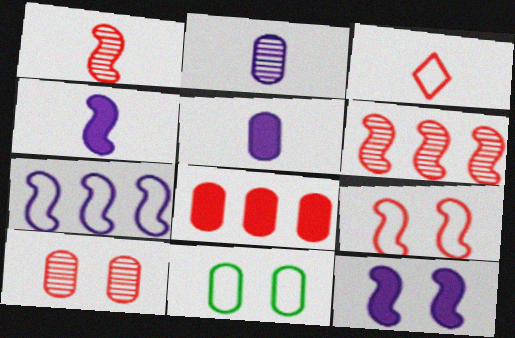[[2, 8, 11], 
[3, 7, 11]]